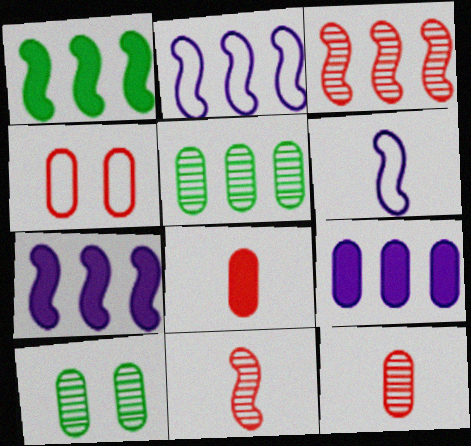[[1, 2, 3]]